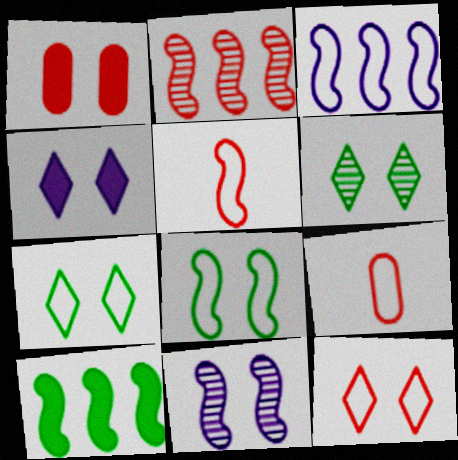[[1, 7, 11], 
[2, 3, 10], 
[3, 5, 8], 
[3, 7, 9], 
[4, 6, 12], 
[5, 10, 11]]